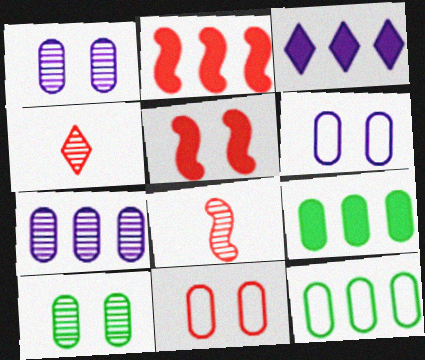[[2, 3, 9], 
[2, 4, 11]]